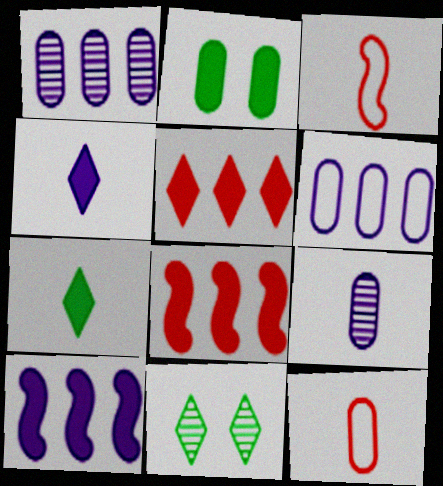[[1, 2, 12], 
[2, 4, 8], 
[3, 7, 9], 
[10, 11, 12]]